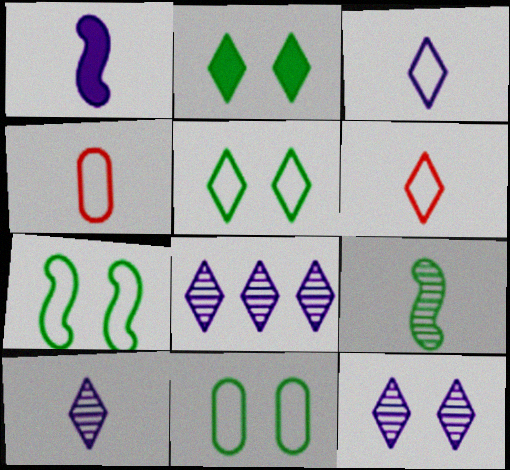[[2, 6, 8], 
[5, 7, 11], 
[8, 10, 12]]